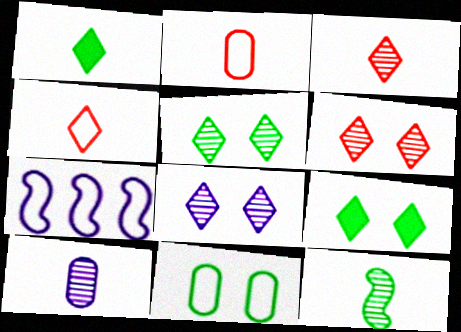[[3, 10, 12], 
[4, 7, 11], 
[5, 6, 8]]